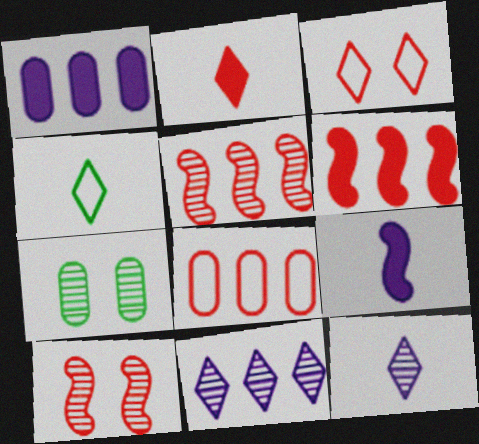[[1, 4, 10], 
[2, 4, 12], 
[2, 8, 10], 
[5, 7, 12]]